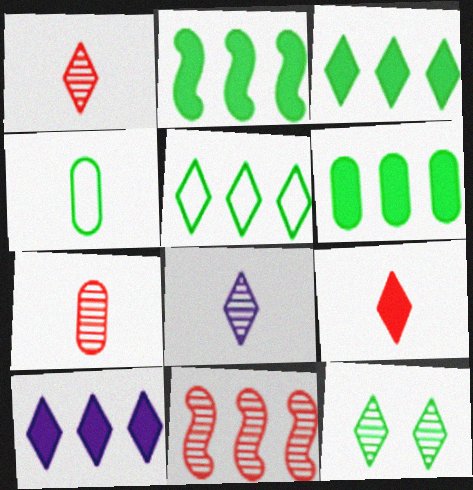[[2, 3, 6], 
[2, 4, 12]]